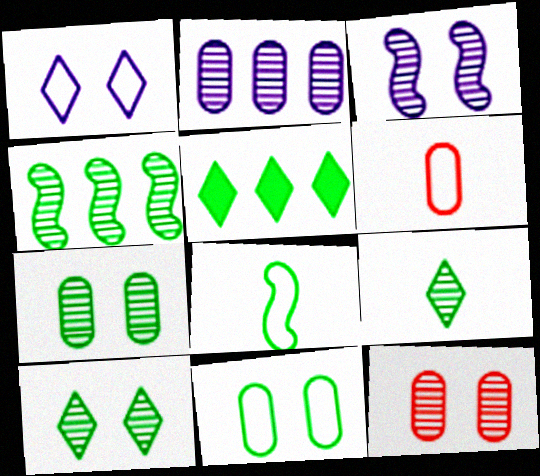[[3, 5, 6], 
[3, 10, 12], 
[4, 7, 9], 
[5, 7, 8]]